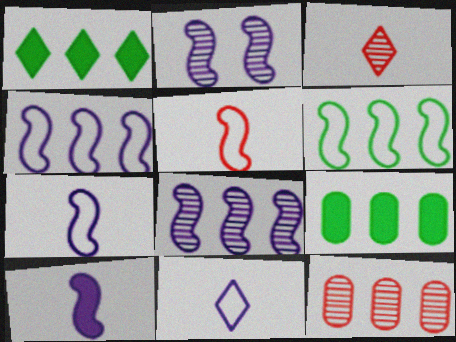[[1, 4, 12], 
[2, 4, 10]]